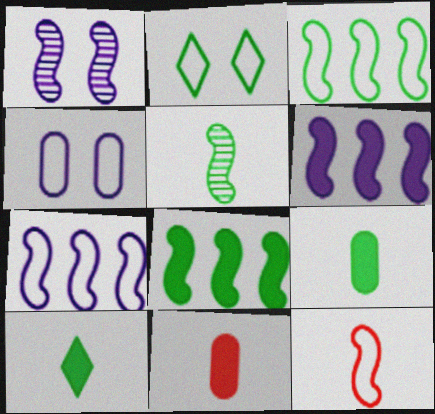[[1, 8, 12]]